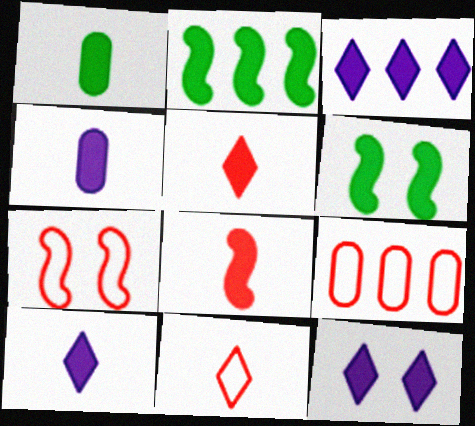[[1, 8, 10], 
[3, 10, 12], 
[7, 9, 11]]